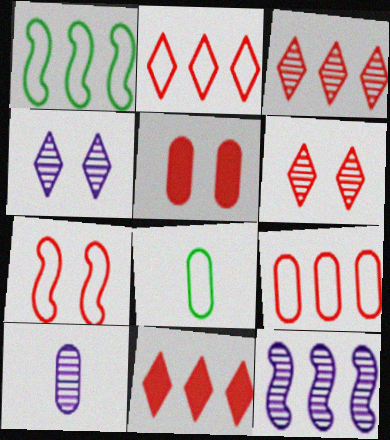[[2, 3, 11], 
[4, 10, 12], 
[5, 6, 7]]